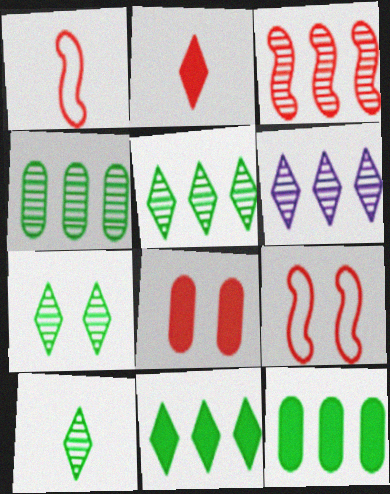[[3, 4, 6], 
[5, 7, 10]]